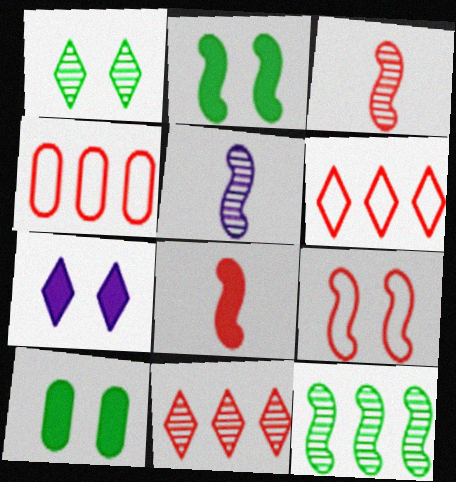[[5, 6, 10]]